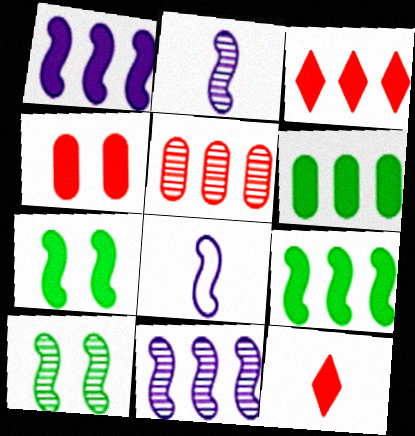[[1, 3, 6]]